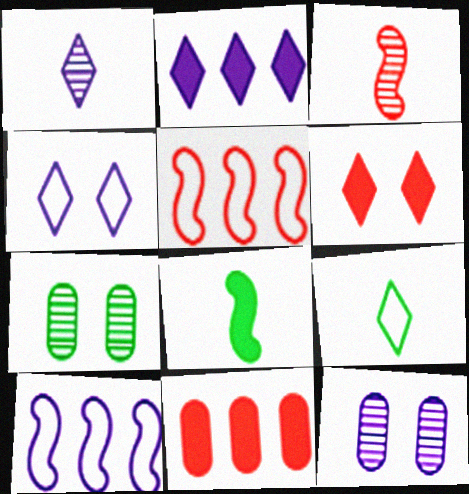[[1, 2, 4]]